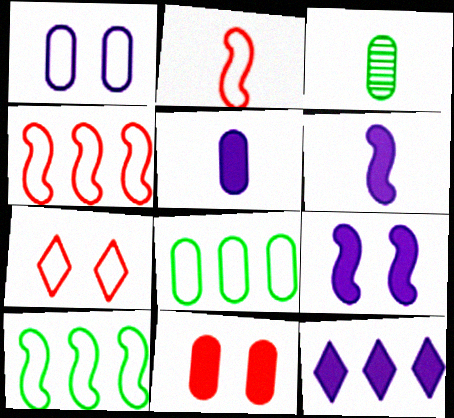[[5, 9, 12]]